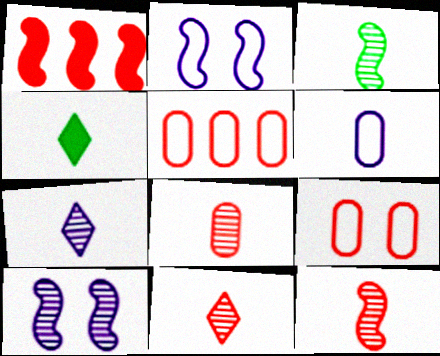[[1, 2, 3], 
[1, 9, 11], 
[3, 7, 8], 
[4, 5, 10], 
[4, 6, 12], 
[8, 11, 12]]